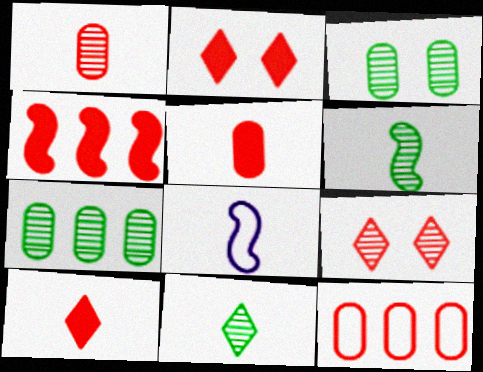[[2, 4, 5], 
[2, 7, 8], 
[5, 8, 11]]